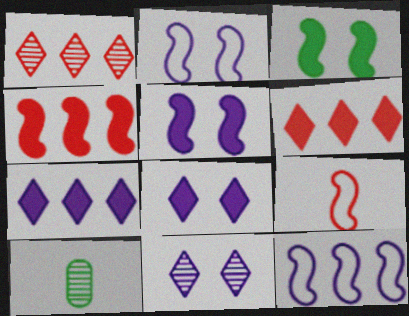[[2, 6, 10]]